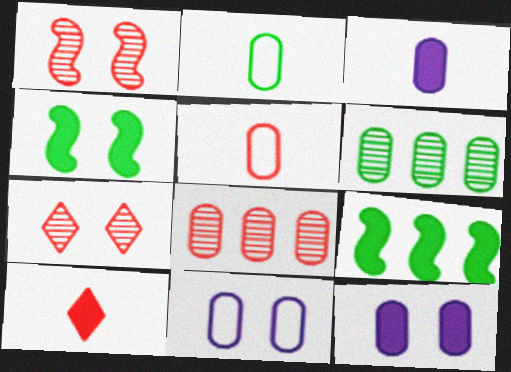[[2, 8, 12], 
[4, 7, 11], 
[5, 6, 12], 
[9, 10, 12]]